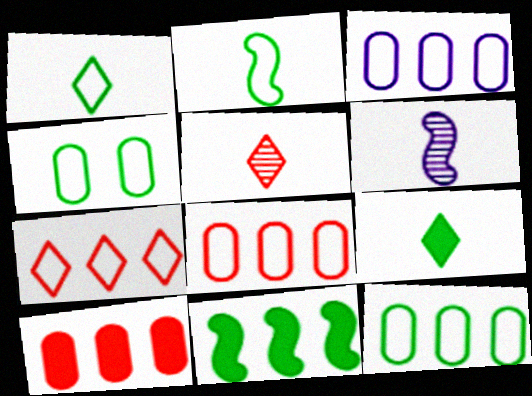[[3, 8, 12]]